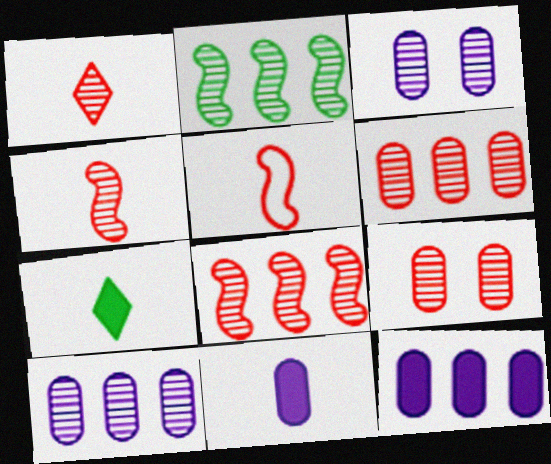[[1, 2, 3], 
[1, 8, 9]]